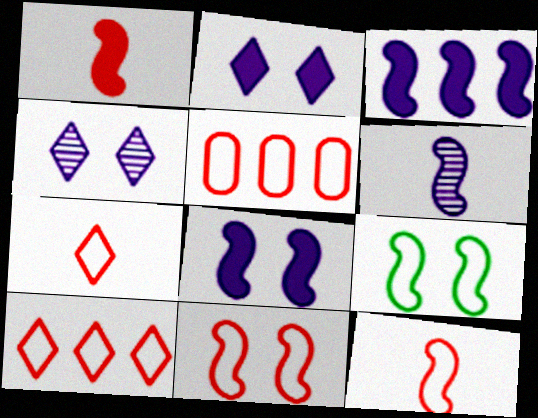[[5, 7, 11]]